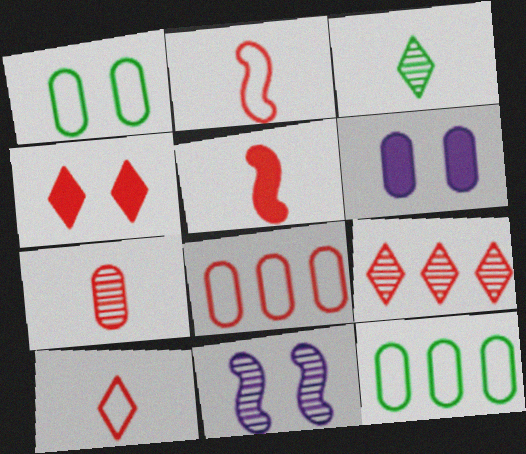[[1, 4, 11], 
[4, 9, 10], 
[5, 7, 10], 
[6, 7, 12]]